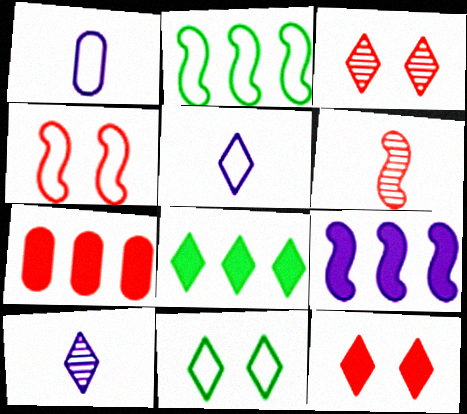[[3, 5, 8], 
[7, 8, 9]]